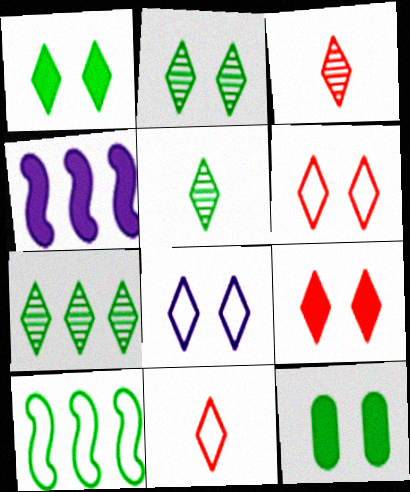[[2, 5, 7], 
[2, 8, 9], 
[5, 10, 12]]